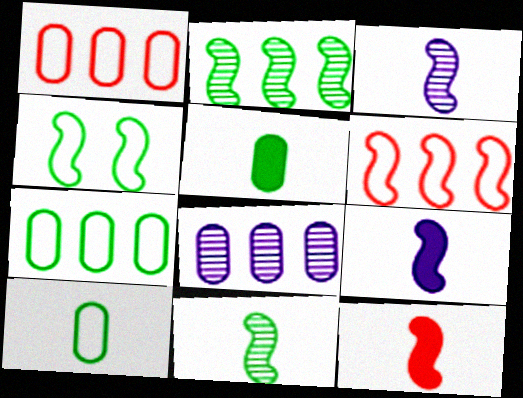[]